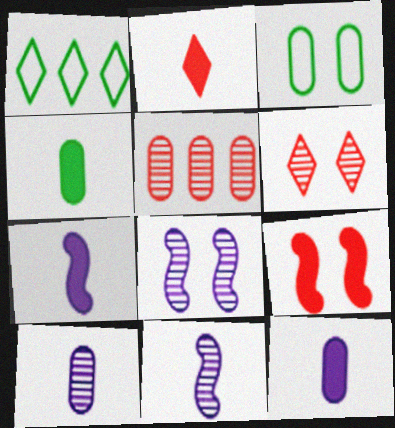[[1, 9, 10], 
[2, 4, 7], 
[3, 5, 12]]